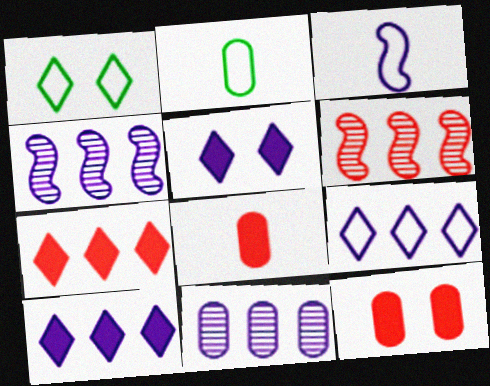[[1, 4, 8], 
[2, 5, 6], 
[2, 11, 12], 
[3, 5, 11]]